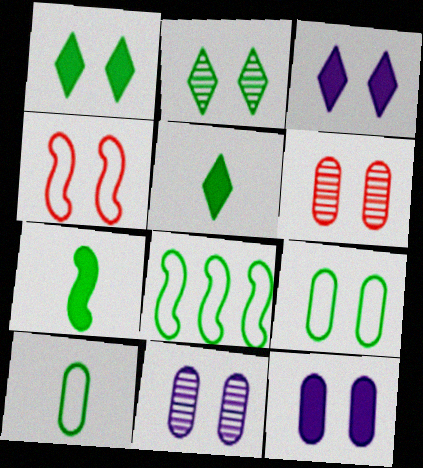[[1, 4, 11], 
[2, 4, 12], 
[6, 9, 12]]